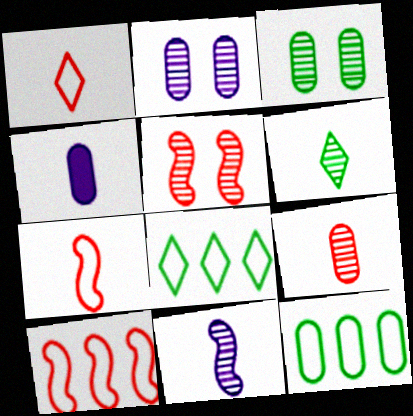[[4, 5, 8], 
[4, 6, 7], 
[6, 9, 11]]